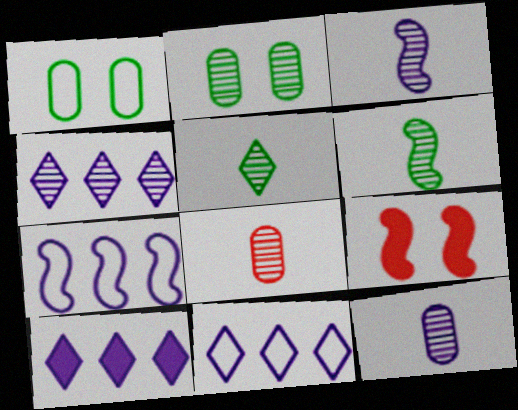[[3, 5, 8], 
[4, 10, 11], 
[6, 7, 9]]